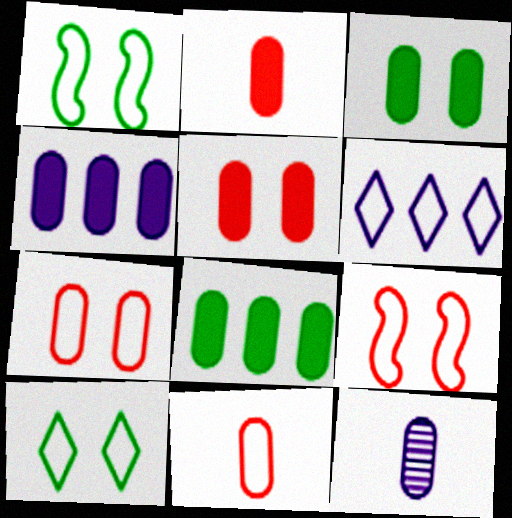[[1, 6, 11], 
[2, 3, 4], 
[7, 8, 12]]